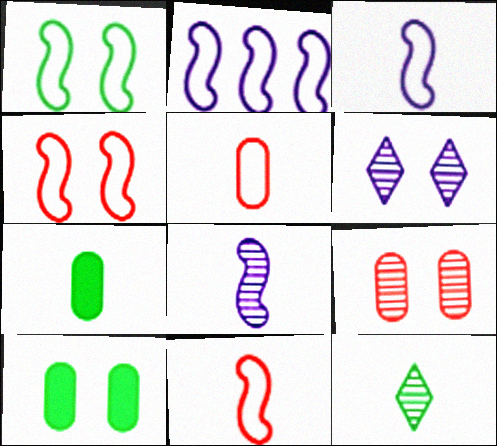[[1, 2, 11], 
[4, 6, 10]]